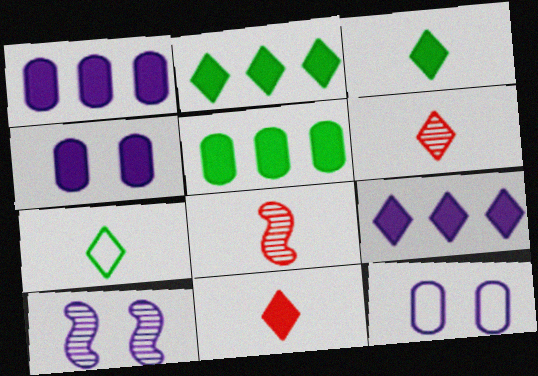[[2, 8, 12]]